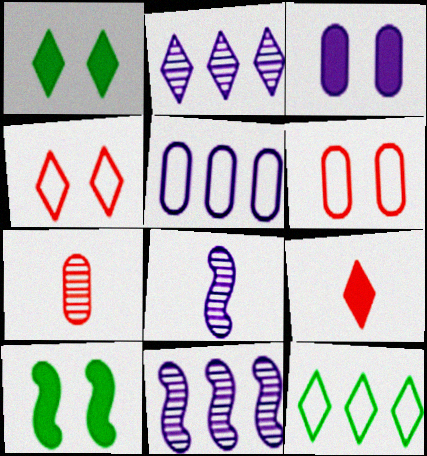[]